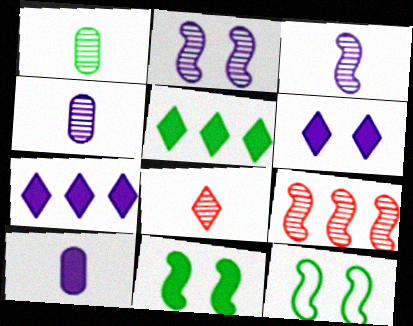[[1, 3, 8], 
[1, 5, 12]]